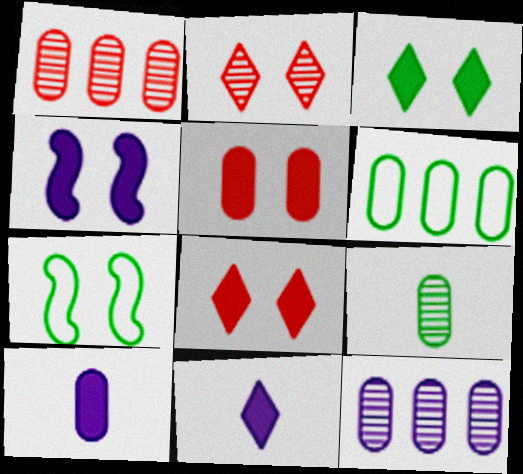[[1, 7, 11], 
[3, 4, 5]]